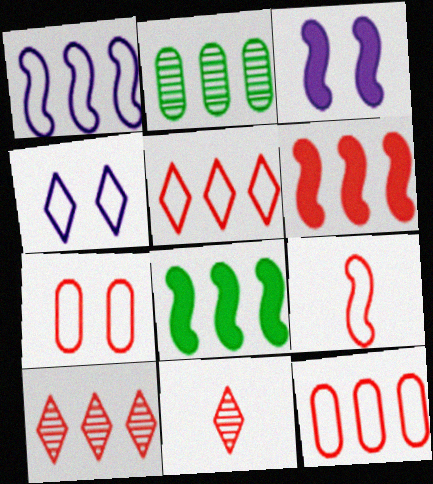[[5, 7, 9], 
[6, 7, 11], 
[6, 10, 12]]